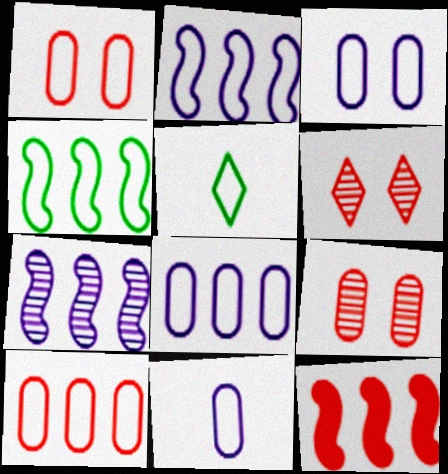[[1, 2, 5], 
[3, 8, 11], 
[4, 7, 12]]